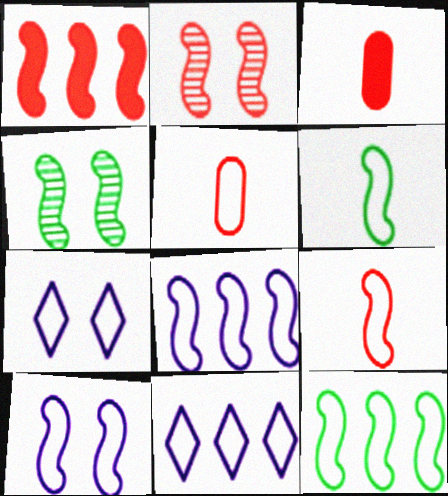[[1, 2, 9], 
[3, 4, 11], 
[5, 7, 12], 
[9, 10, 12]]